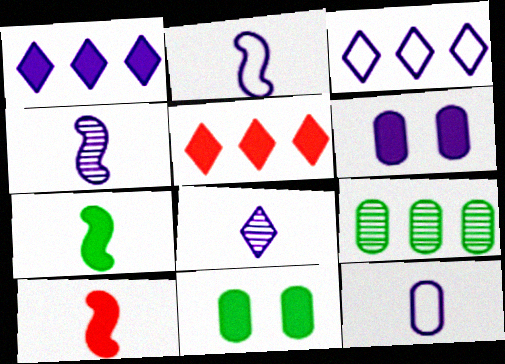[[1, 10, 11], 
[3, 4, 6], 
[5, 6, 7]]